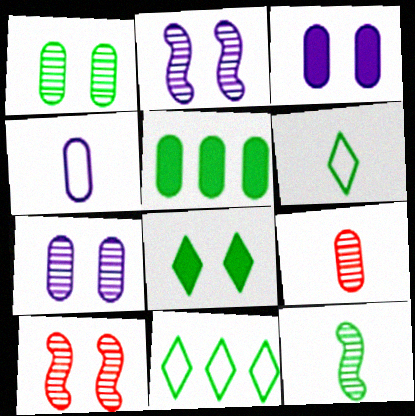[]